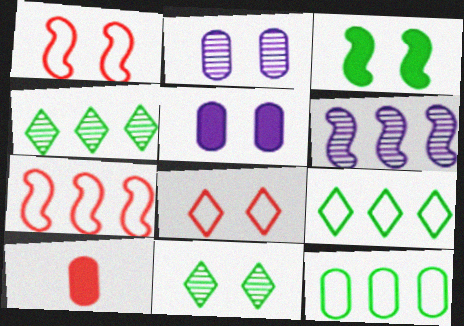[[1, 5, 11], 
[2, 3, 8], 
[2, 10, 12]]